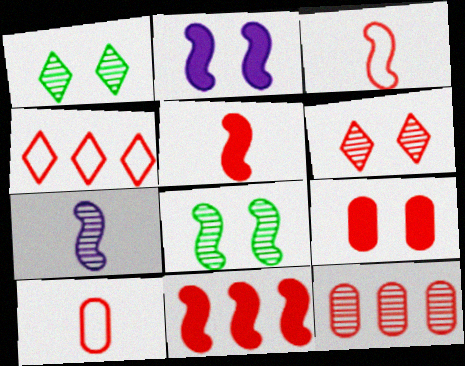[[1, 7, 12], 
[4, 11, 12], 
[6, 10, 11], 
[9, 10, 12]]